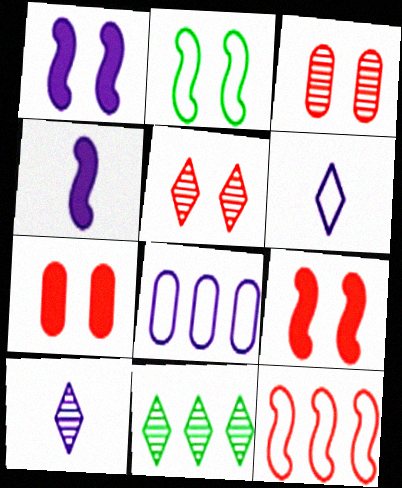[[1, 8, 10], 
[5, 10, 11]]